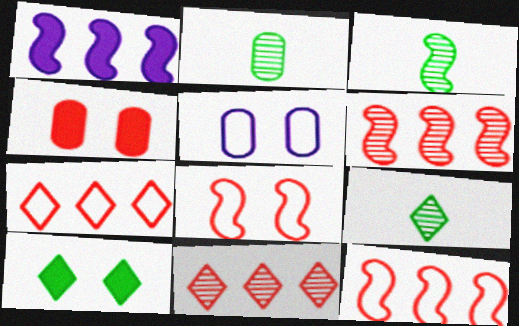[[1, 3, 8], 
[2, 3, 9]]